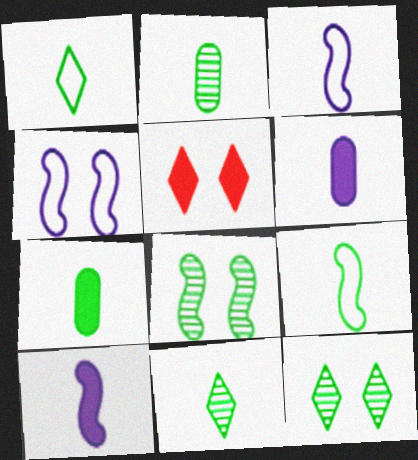[[7, 9, 11]]